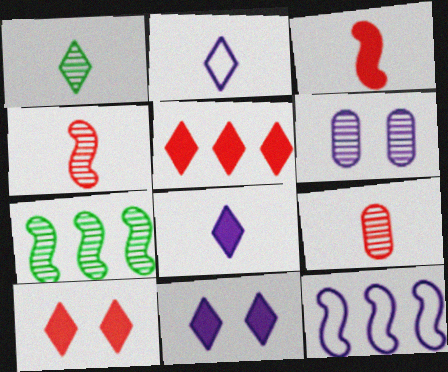[[6, 8, 12]]